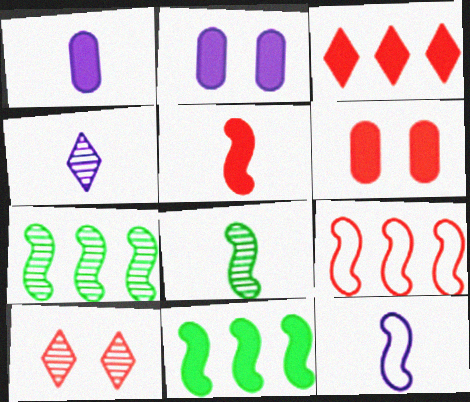[[1, 4, 12], 
[3, 5, 6], 
[5, 8, 12]]